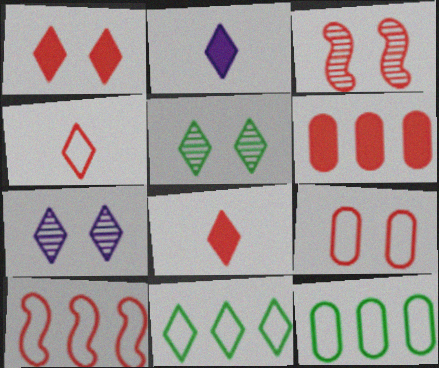[[1, 3, 9], 
[2, 3, 12], 
[3, 4, 6], 
[4, 9, 10], 
[7, 8, 11]]